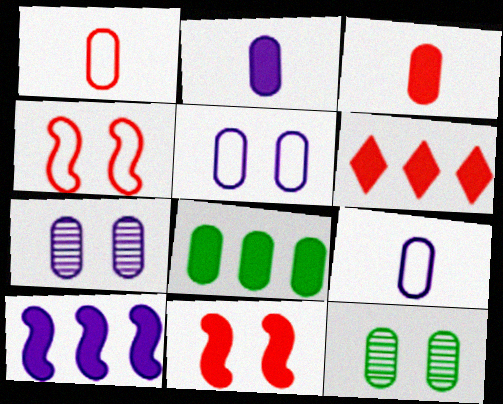[[1, 7, 8], 
[3, 6, 11], 
[6, 8, 10]]